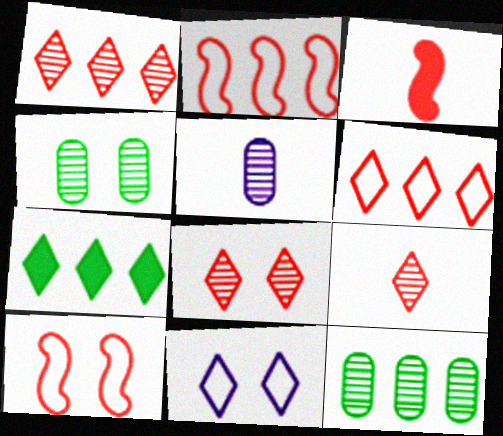[[1, 8, 9], 
[3, 11, 12], 
[5, 7, 10], 
[7, 9, 11]]